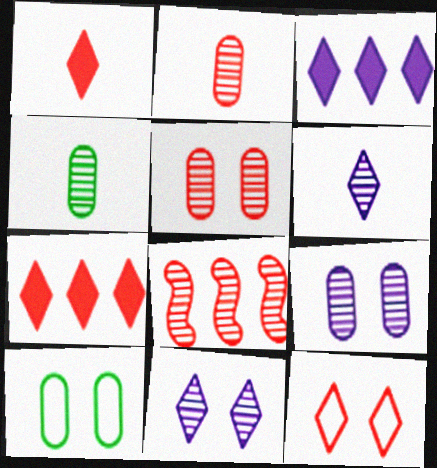[[4, 8, 11]]